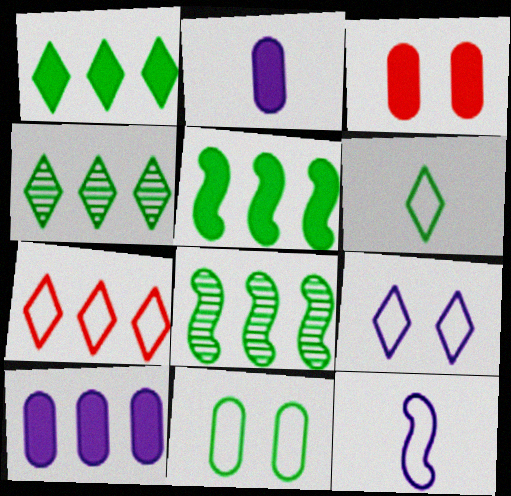[[3, 4, 12], 
[6, 7, 9], 
[7, 8, 10], 
[7, 11, 12]]